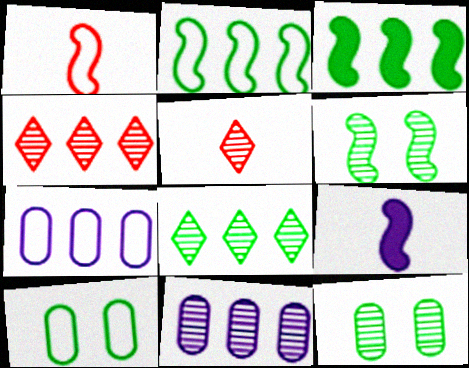[[3, 4, 7], 
[4, 9, 10], 
[5, 6, 11]]